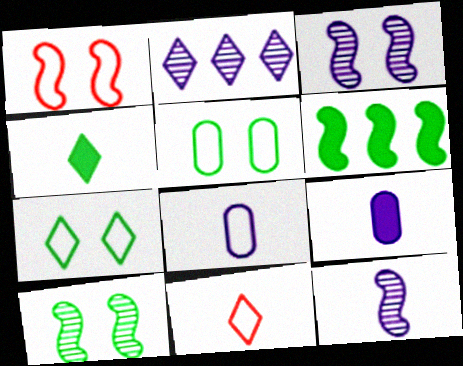[[1, 6, 12]]